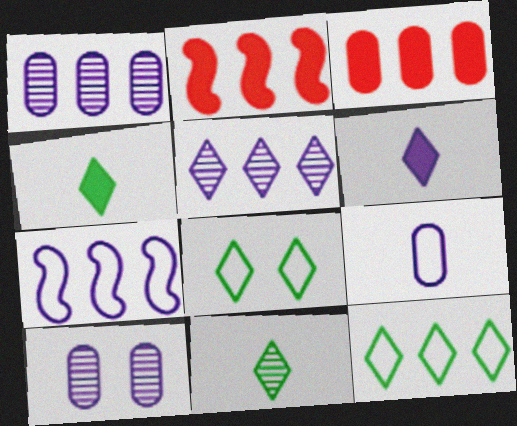[[1, 2, 12], 
[6, 7, 10]]